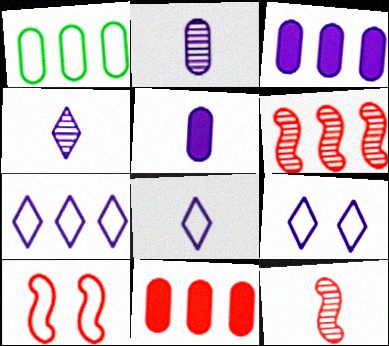[[1, 8, 10], 
[7, 8, 9]]